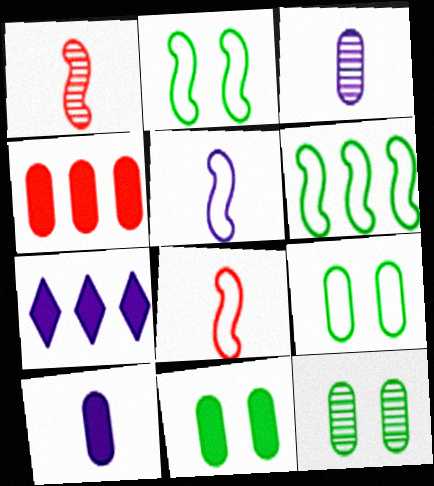[[1, 7, 9], 
[3, 4, 9], 
[4, 10, 11], 
[7, 8, 12], 
[9, 11, 12]]